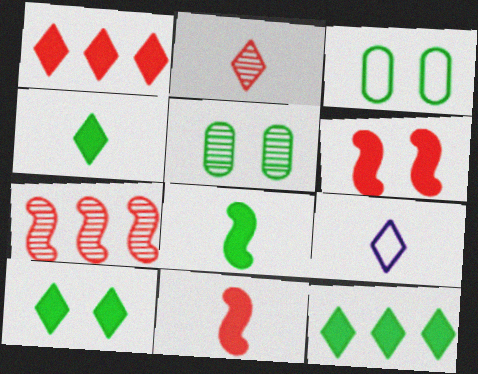[[2, 4, 9], 
[4, 10, 12]]